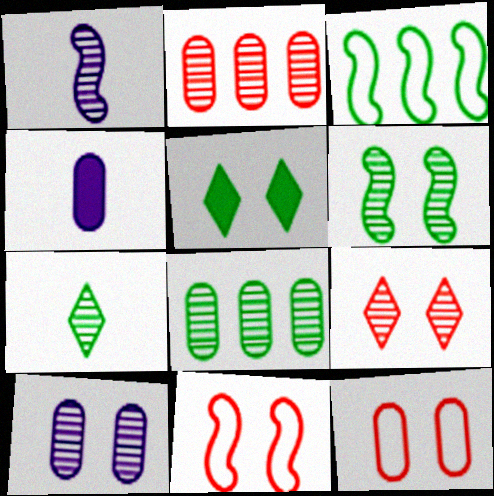[[1, 8, 9], 
[3, 4, 9], 
[4, 8, 12], 
[5, 10, 11], 
[6, 7, 8], 
[6, 9, 10]]